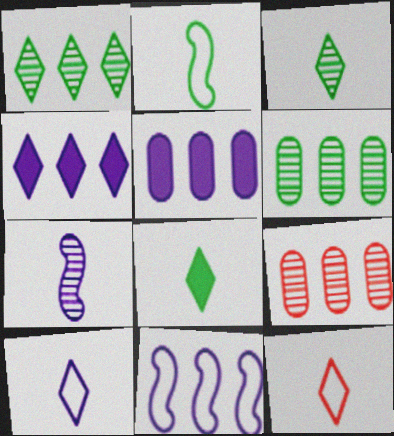[]